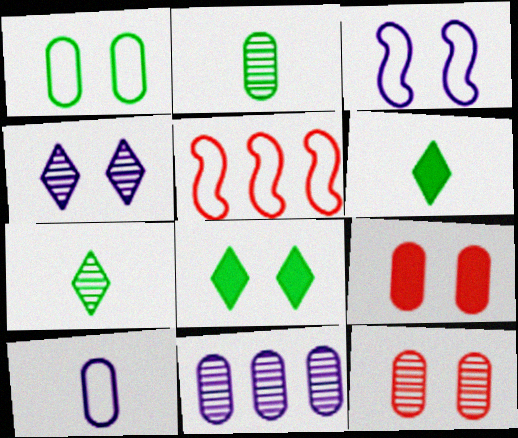[[2, 11, 12], 
[3, 8, 12]]